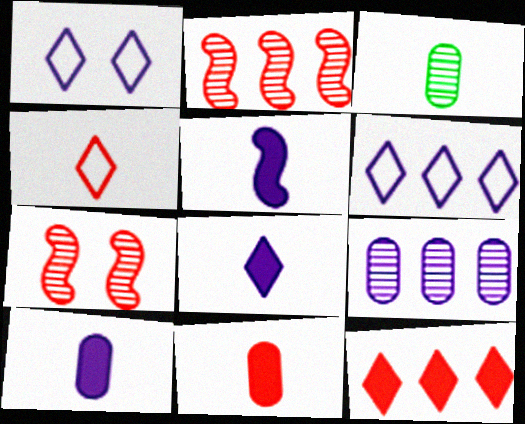[[1, 5, 9], 
[3, 4, 5], 
[5, 8, 10]]